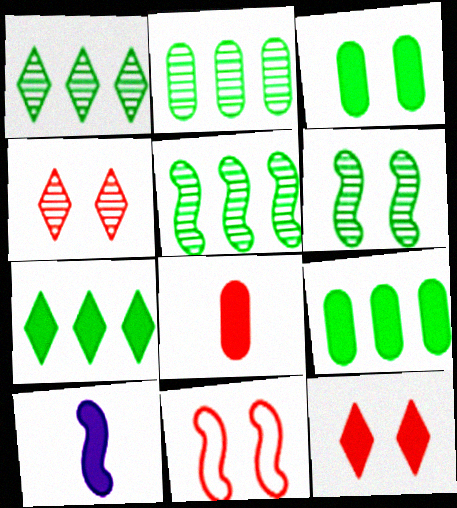[[1, 2, 5], 
[5, 10, 11], 
[9, 10, 12]]